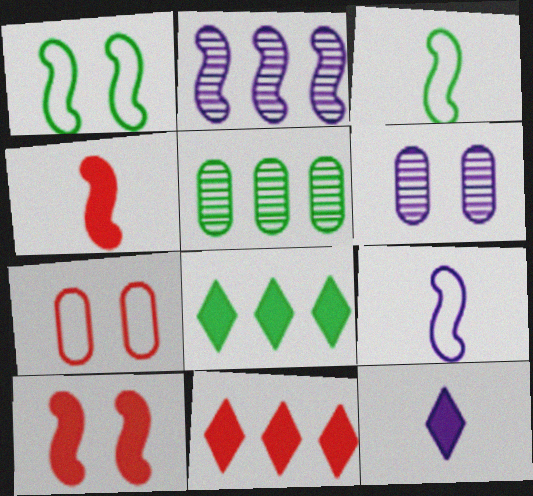[[1, 2, 4], 
[2, 3, 10], 
[3, 6, 11]]